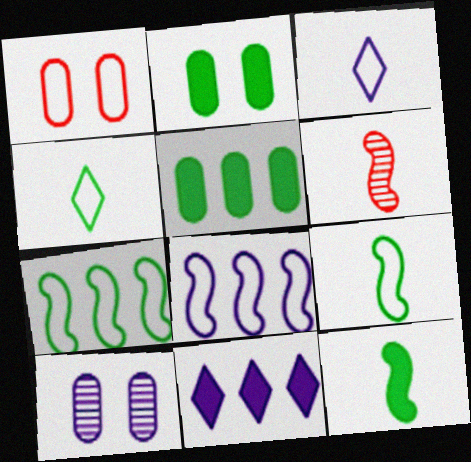[[1, 2, 10], 
[1, 3, 7], 
[1, 4, 8]]